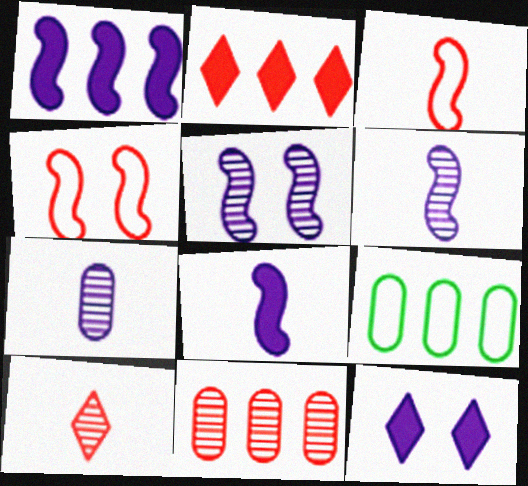[]